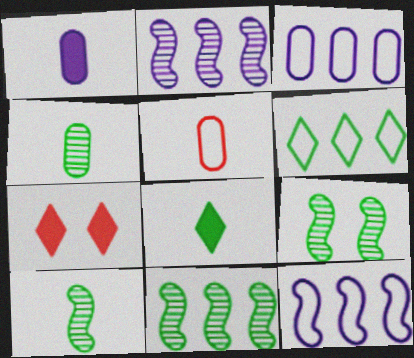[[1, 4, 5], 
[3, 7, 10], 
[4, 7, 12], 
[9, 10, 11]]